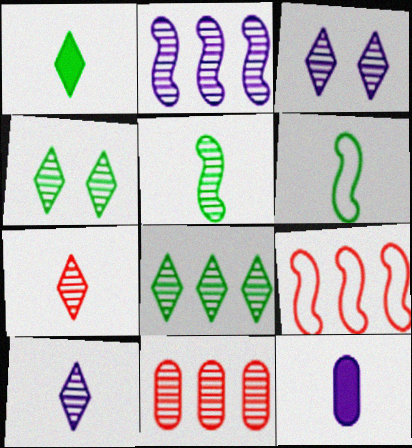[[2, 8, 11], 
[3, 5, 11], 
[3, 7, 8], 
[4, 9, 12], 
[6, 7, 12]]